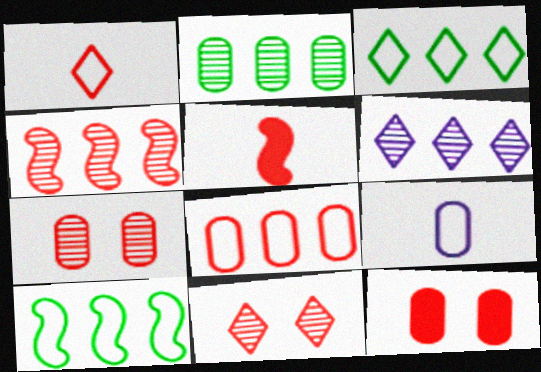[[1, 4, 12], 
[2, 4, 6], 
[2, 9, 12], 
[5, 8, 11]]